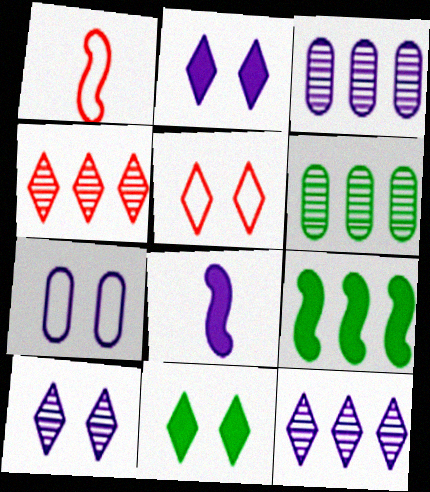[[1, 2, 6], 
[1, 3, 11], 
[5, 6, 8], 
[5, 10, 11], 
[7, 8, 12]]